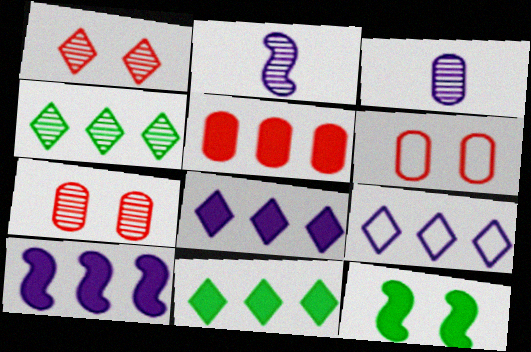[[2, 4, 7], 
[2, 6, 11], 
[5, 10, 11]]